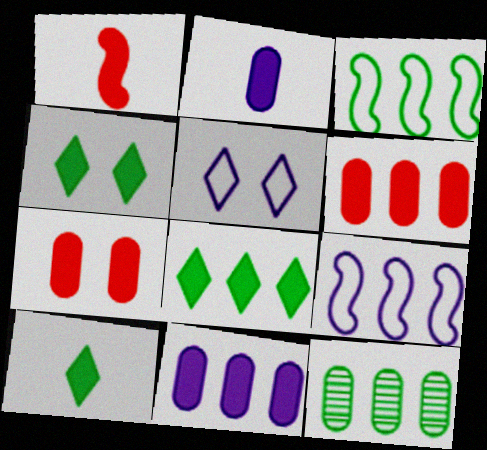[[1, 2, 10], 
[1, 4, 11], 
[1, 5, 12], 
[3, 8, 12], 
[4, 8, 10]]